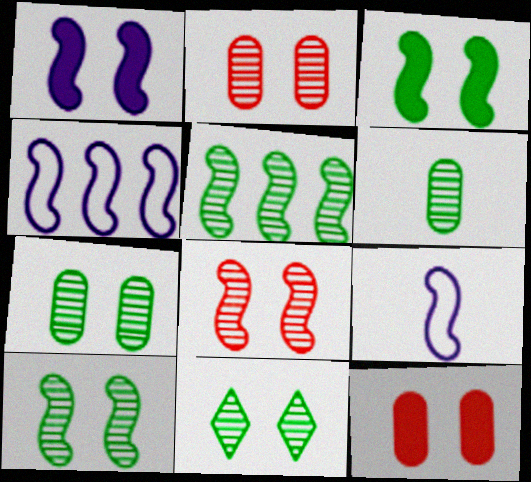[[5, 6, 11], 
[7, 10, 11]]